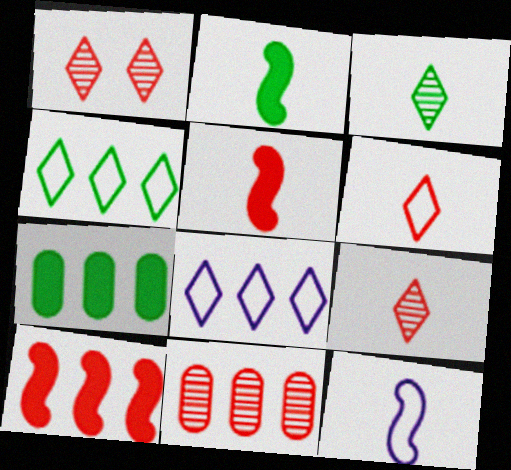[[1, 7, 12]]